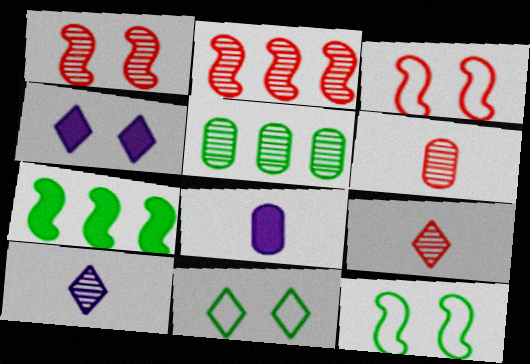[[1, 5, 10], 
[2, 8, 11]]